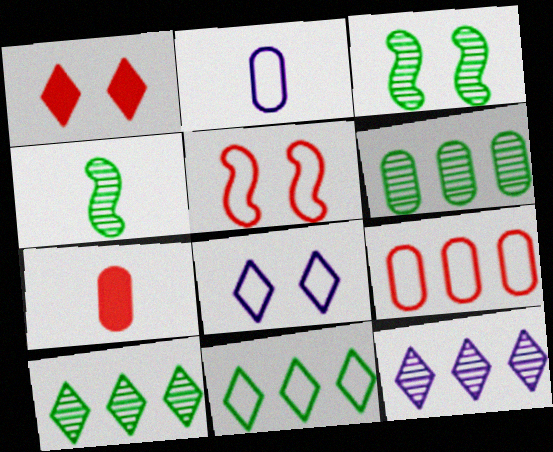[[2, 5, 11]]